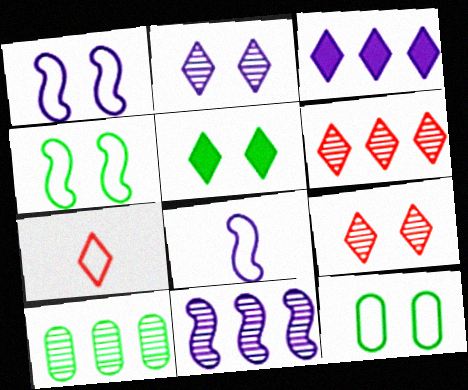[[6, 10, 11]]